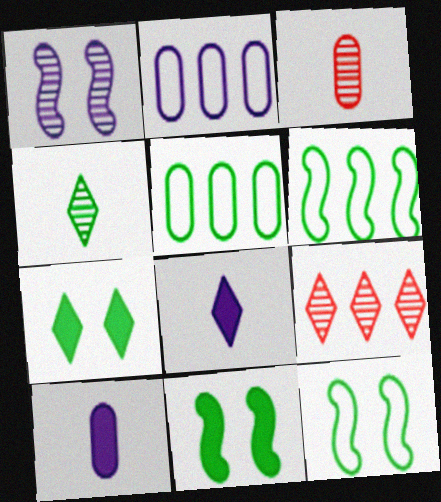[[1, 2, 8], 
[4, 5, 11], 
[9, 10, 12]]